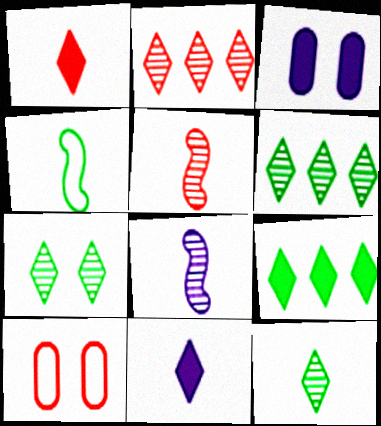[[2, 3, 4], 
[6, 7, 12], 
[8, 9, 10]]